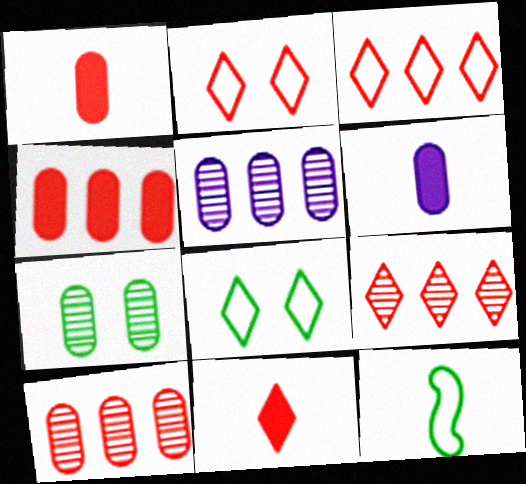[[2, 9, 11]]